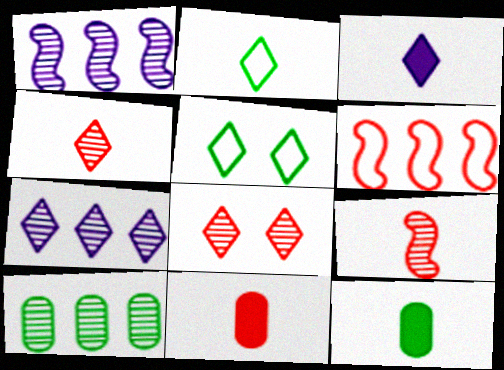[[1, 5, 11], 
[2, 3, 4], 
[6, 8, 11]]